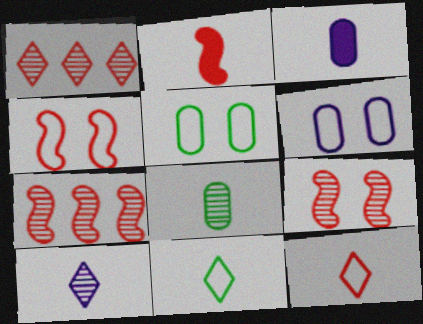[[2, 4, 7]]